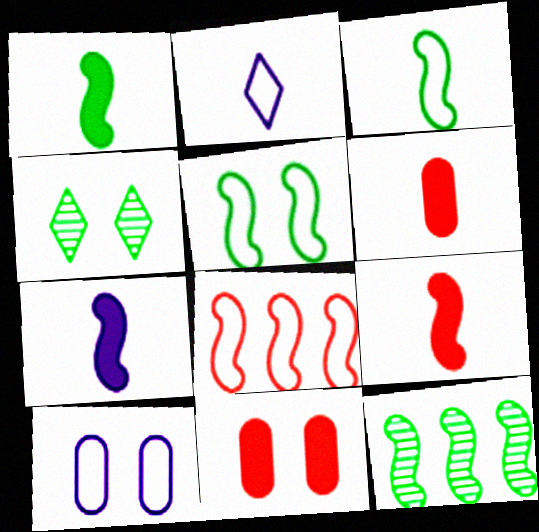[[1, 5, 12], 
[1, 7, 9], 
[2, 11, 12]]